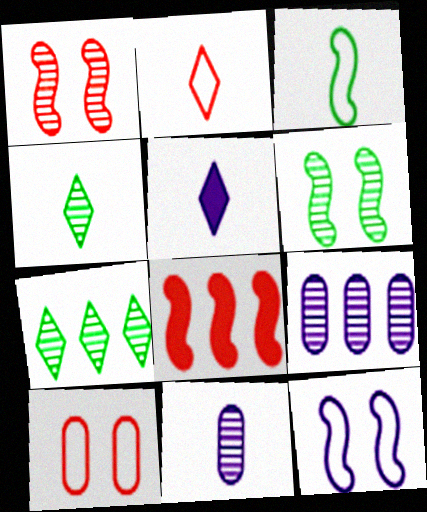[[1, 4, 9], 
[1, 7, 11], 
[2, 4, 5], 
[5, 9, 12]]